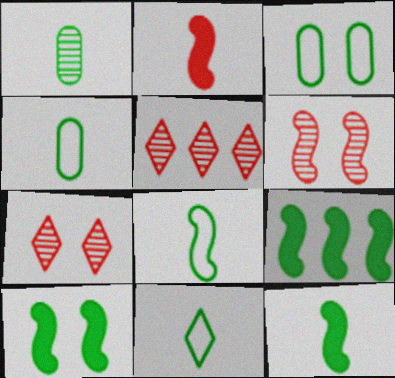[[1, 11, 12], 
[4, 8, 11], 
[9, 10, 12]]